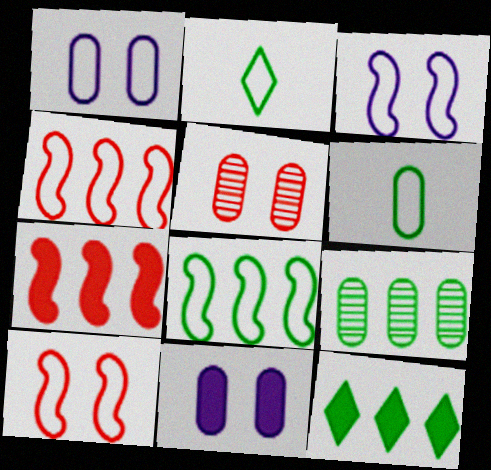[[1, 2, 4], 
[8, 9, 12]]